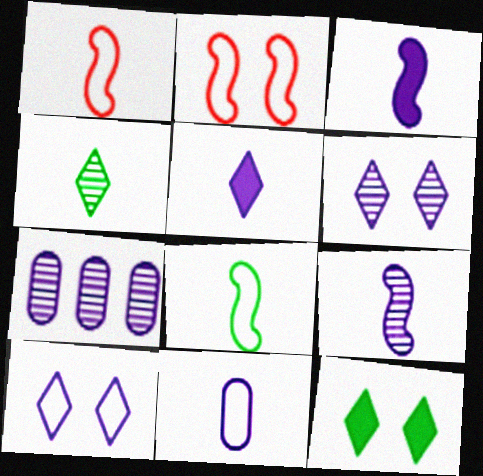[[1, 7, 12], 
[3, 7, 10], 
[5, 9, 11], 
[6, 7, 9]]